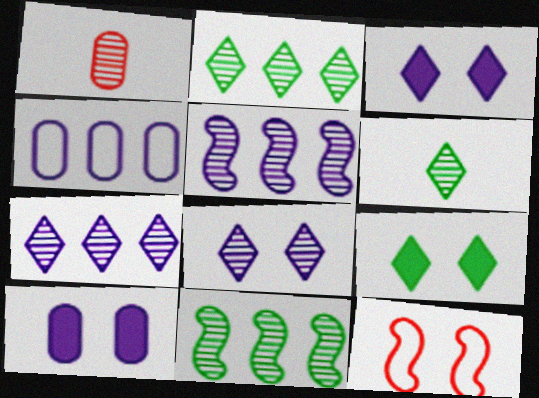[[1, 8, 11]]